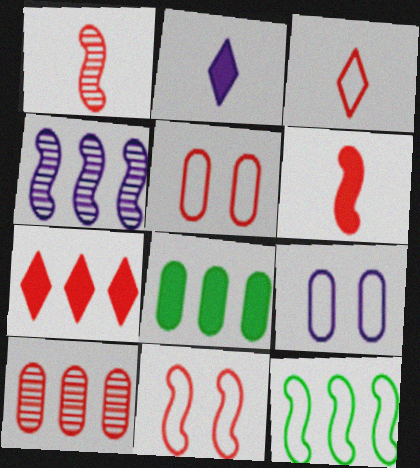[[1, 5, 7], 
[2, 4, 9], 
[3, 9, 12]]